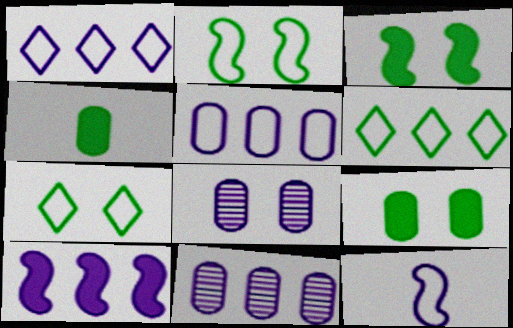[[1, 10, 11]]